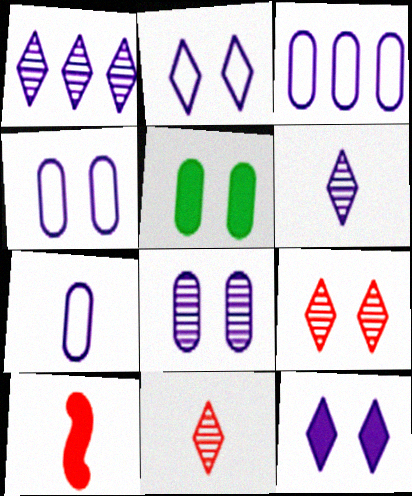[[3, 4, 7]]